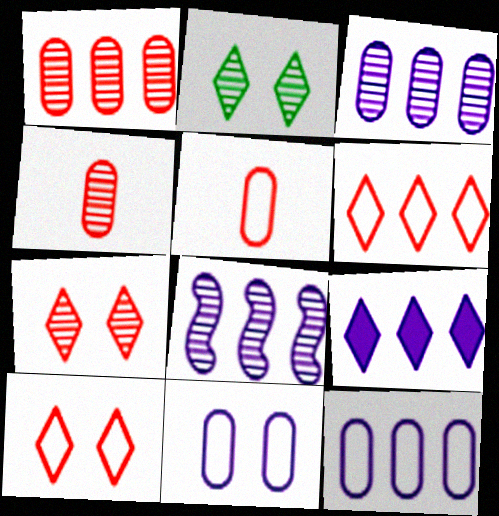[[2, 4, 8], 
[8, 9, 12]]